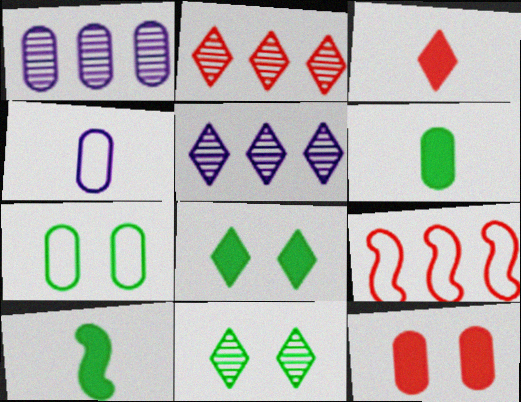[]